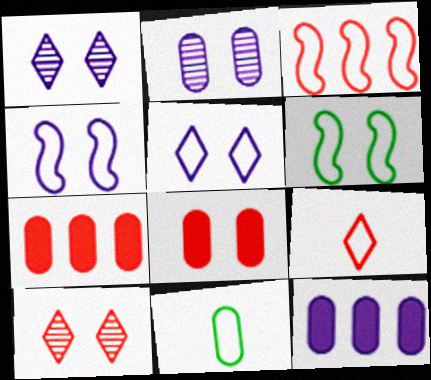[[1, 6, 8], 
[2, 7, 11], 
[3, 5, 11]]